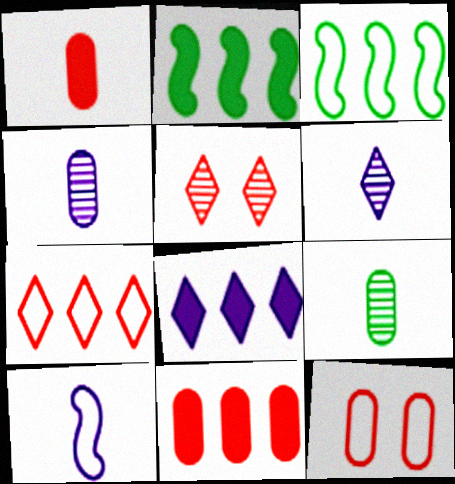[[2, 6, 12], 
[2, 8, 11]]